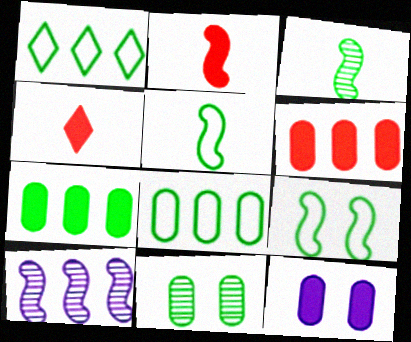[[1, 6, 10], 
[2, 9, 10]]